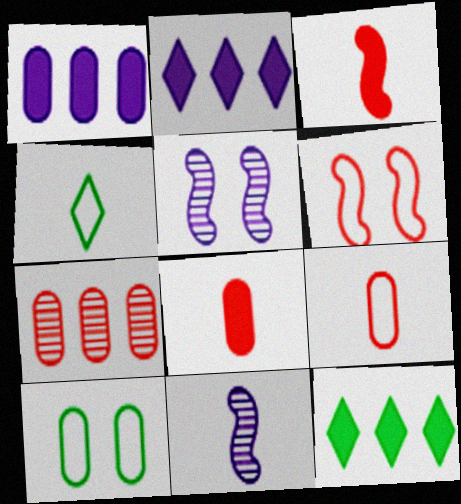[[4, 8, 11], 
[5, 9, 12]]